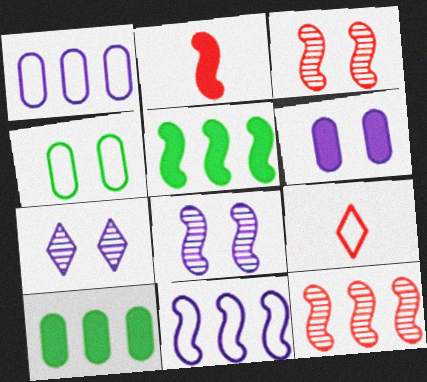[[4, 9, 11], 
[5, 11, 12], 
[8, 9, 10]]